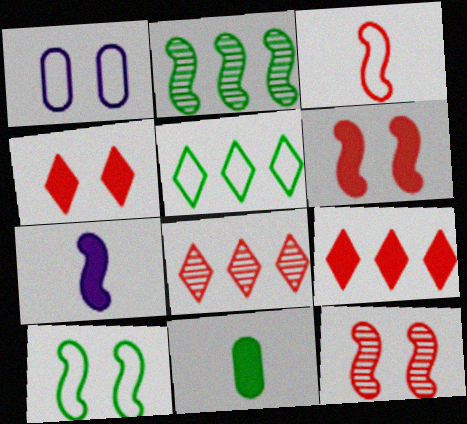[[1, 3, 5]]